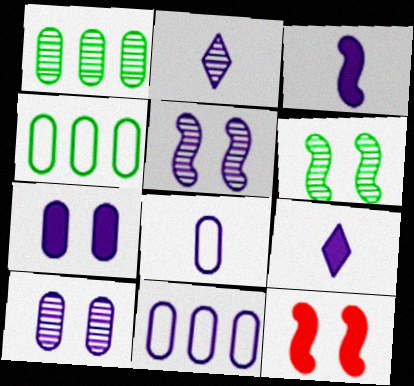[[2, 3, 8], 
[2, 4, 12], 
[5, 9, 11]]